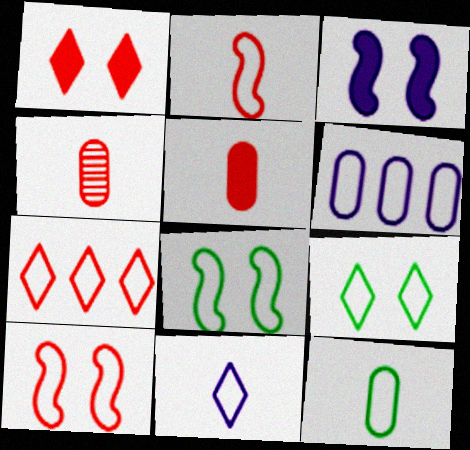[[2, 6, 9], 
[2, 11, 12], 
[7, 9, 11]]